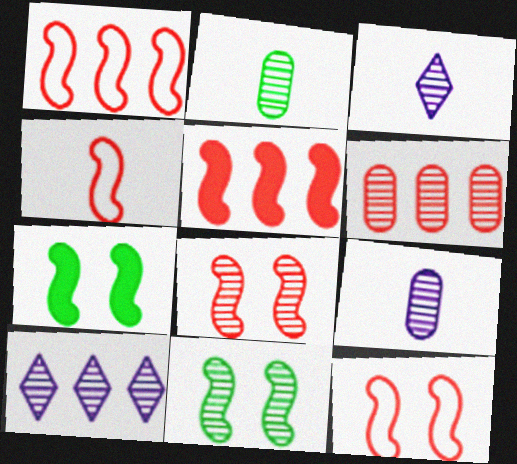[[1, 4, 12], 
[2, 8, 10], 
[3, 6, 11], 
[4, 5, 8]]